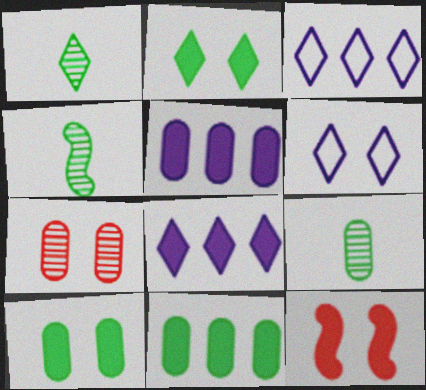[[1, 4, 9], 
[3, 9, 12]]